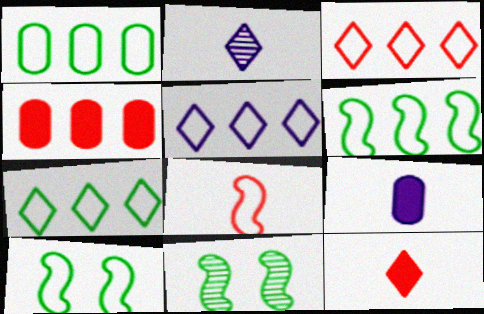[[1, 6, 7], 
[2, 4, 10], 
[3, 5, 7], 
[3, 9, 11]]